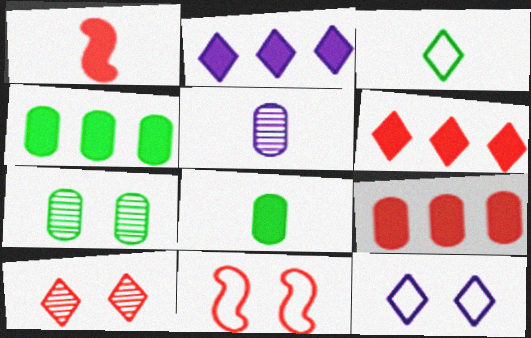[[1, 3, 5], 
[2, 3, 10]]